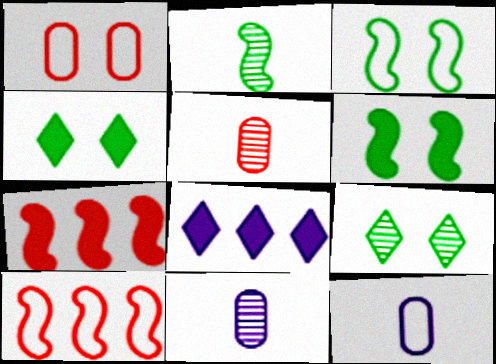[[1, 2, 8], 
[3, 5, 8], 
[4, 10, 11], 
[7, 9, 12]]